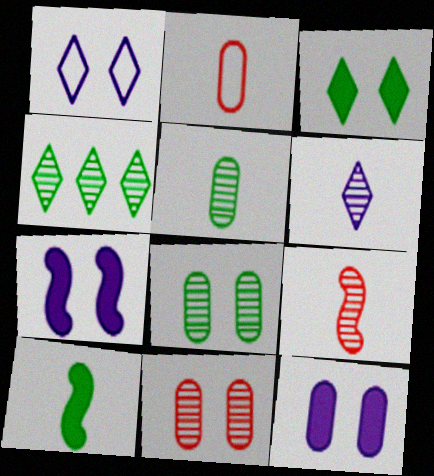[[2, 4, 7], 
[2, 6, 10], 
[5, 6, 9]]